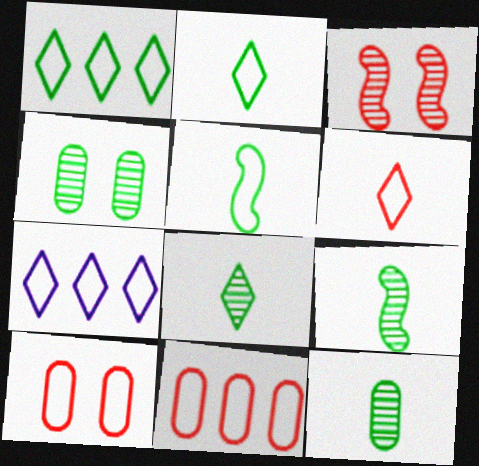[[5, 7, 10], 
[8, 9, 12]]